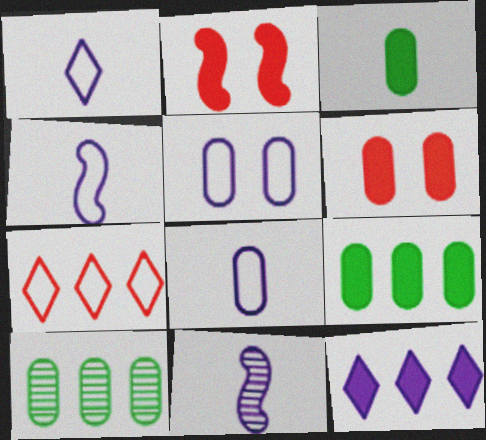[[1, 2, 10], 
[1, 4, 8], 
[2, 3, 12], 
[5, 11, 12], 
[6, 8, 10]]